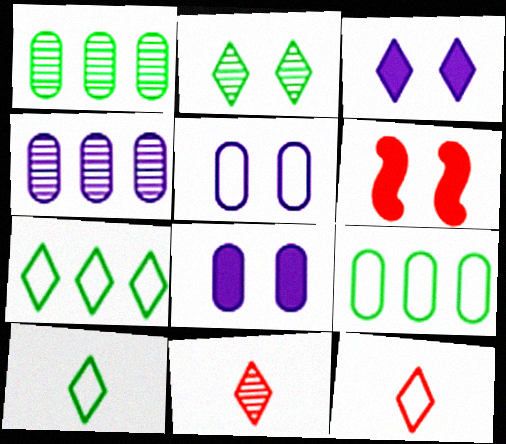[[2, 5, 6], 
[3, 7, 11], 
[4, 6, 10]]